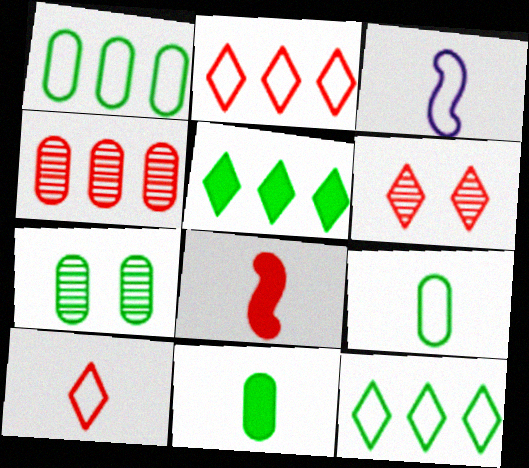[[1, 7, 11], 
[3, 9, 10]]